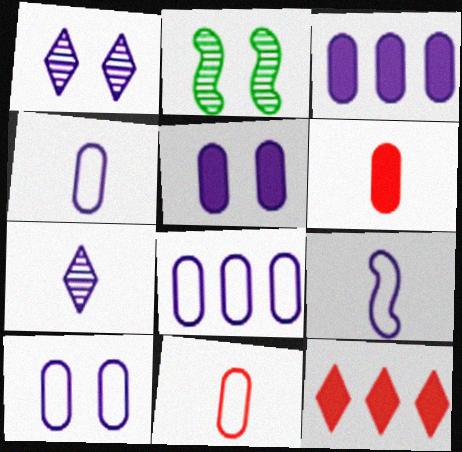[[1, 3, 9], 
[2, 4, 12], 
[4, 8, 10]]